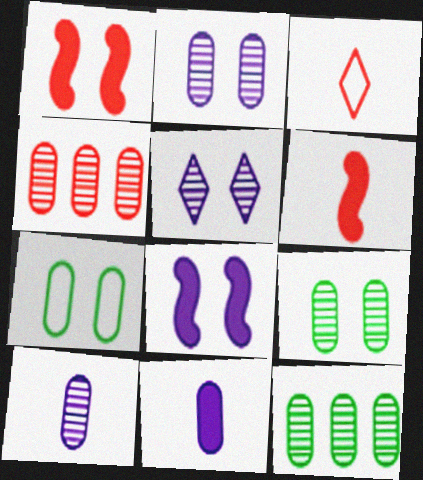[[1, 3, 4], 
[1, 5, 7], 
[3, 8, 12], 
[4, 7, 11], 
[4, 9, 10]]